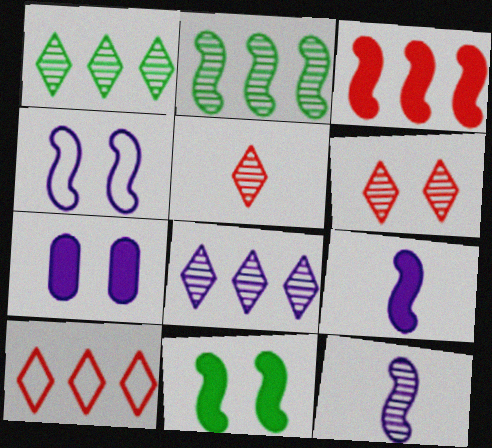[[3, 9, 11]]